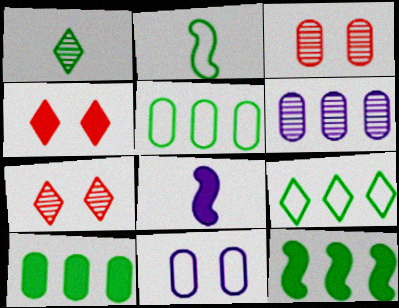[[2, 4, 6], 
[3, 8, 9], 
[4, 8, 10], 
[5, 7, 8]]